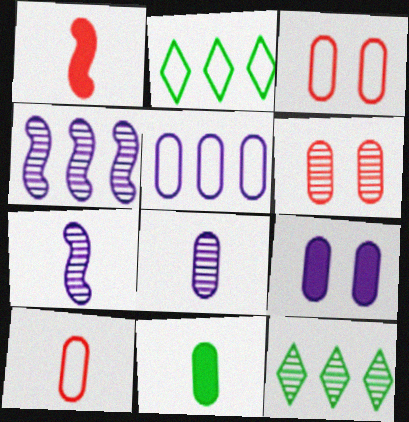[[5, 6, 11], 
[5, 8, 9], 
[6, 7, 12], 
[8, 10, 11]]